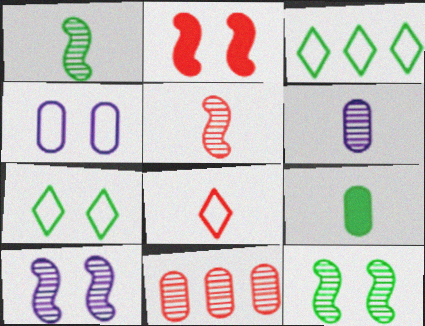[[2, 3, 6], 
[2, 8, 11], 
[3, 9, 12], 
[4, 9, 11]]